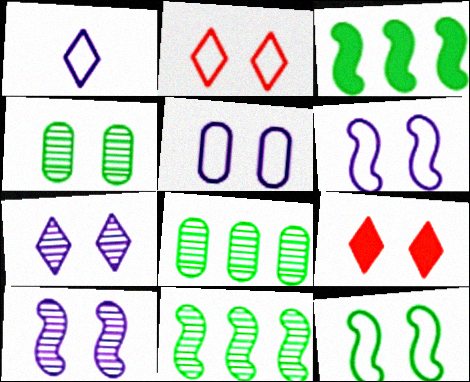[[2, 5, 12], 
[4, 6, 9]]